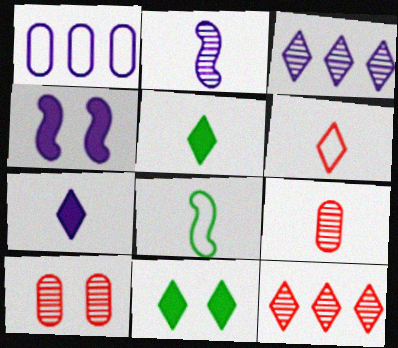[[3, 6, 11], 
[7, 8, 9]]